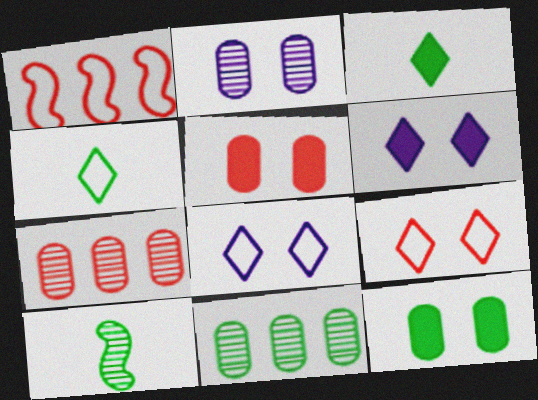[[1, 2, 3]]